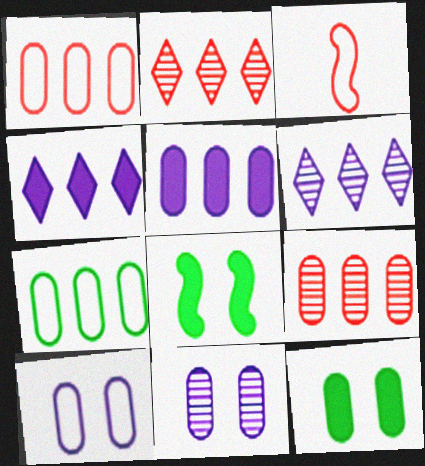[[3, 6, 12], 
[5, 7, 9]]